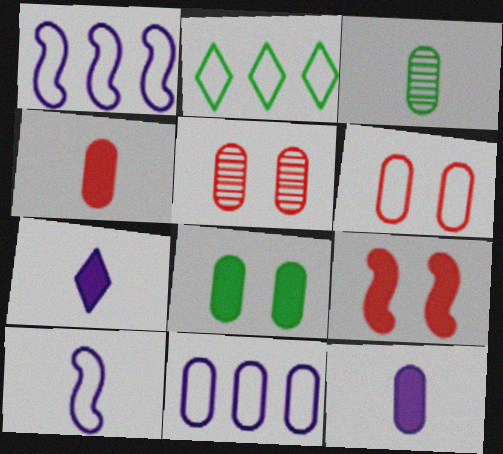[[2, 6, 10]]